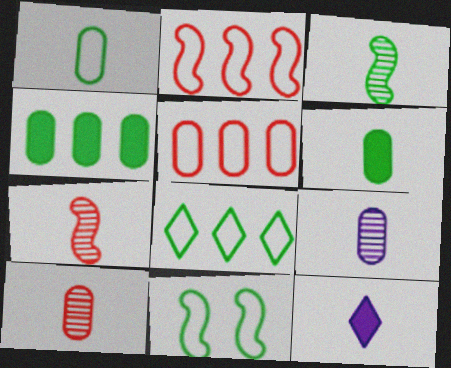[[1, 7, 12], 
[1, 8, 11]]